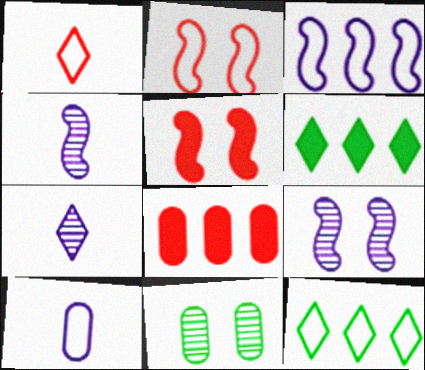[[2, 10, 12], 
[8, 10, 11]]